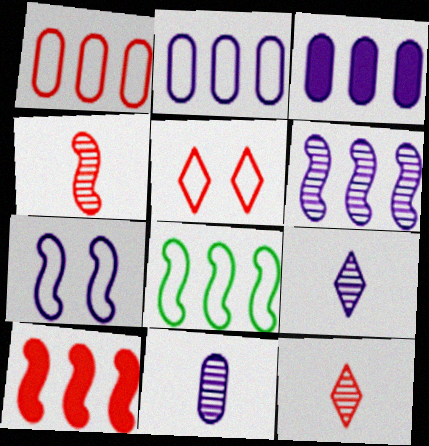[[3, 7, 9], 
[6, 8, 10]]